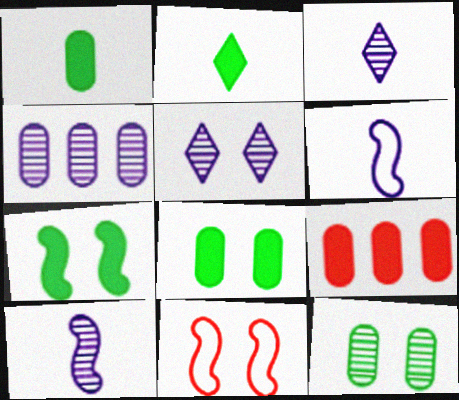[[2, 4, 11], 
[4, 5, 10], 
[5, 8, 11]]